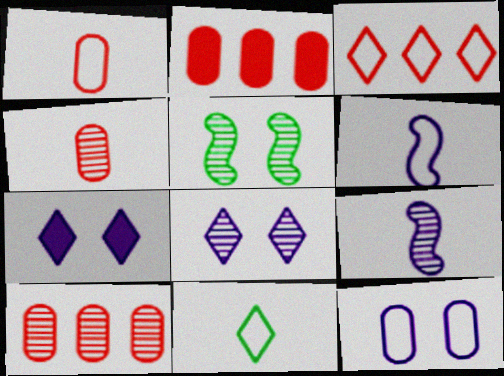[[1, 6, 11]]